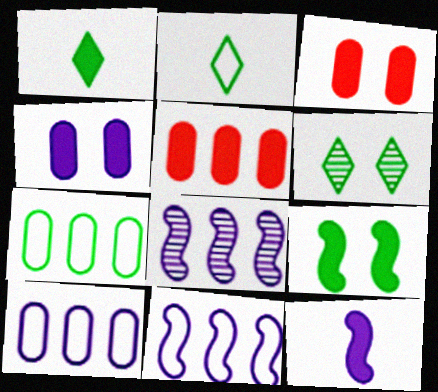[[2, 3, 8]]